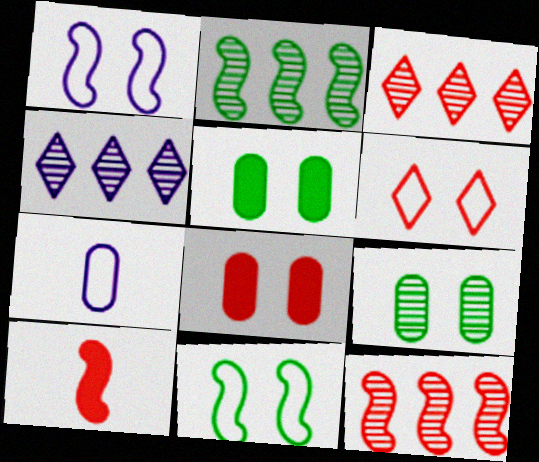[[1, 2, 10]]